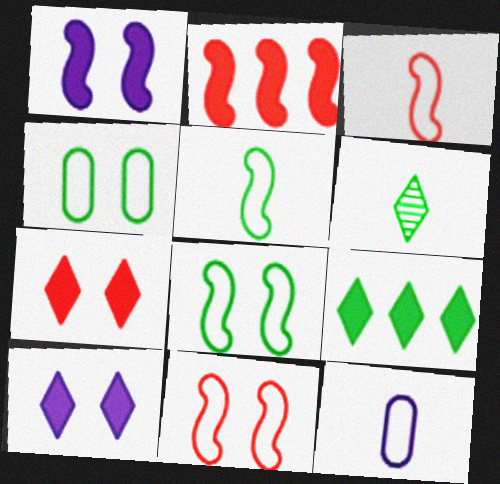[]